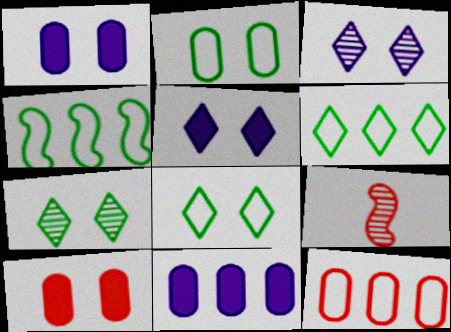[[1, 6, 9], 
[8, 9, 11]]